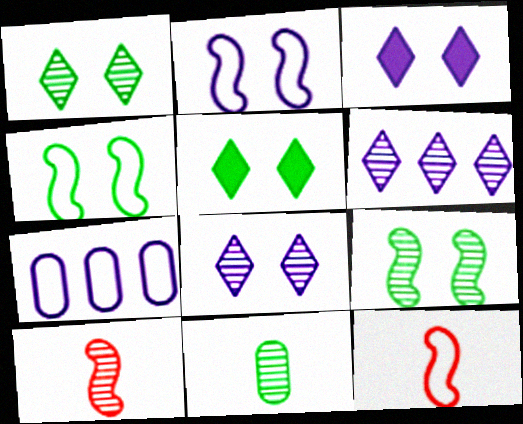[[5, 7, 10]]